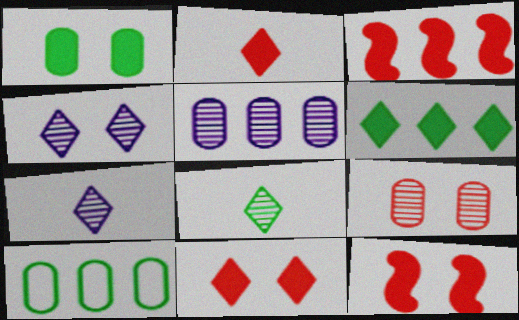[[7, 10, 12]]